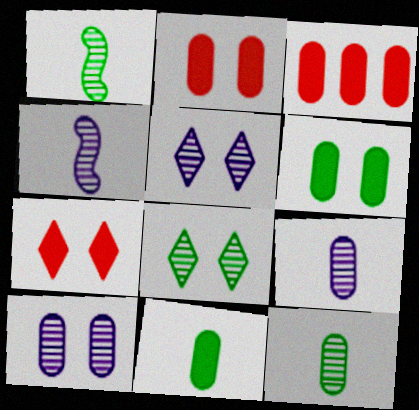[]